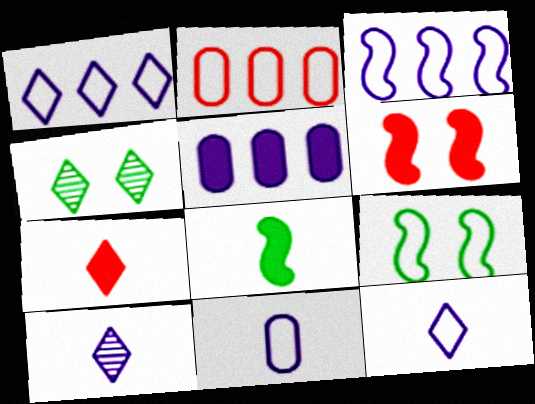[[1, 4, 7], 
[2, 9, 12]]